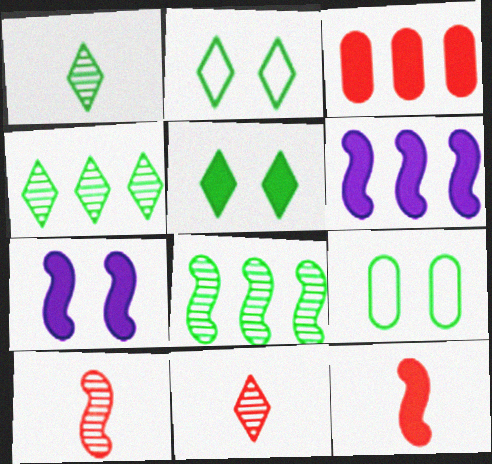[[6, 9, 11]]